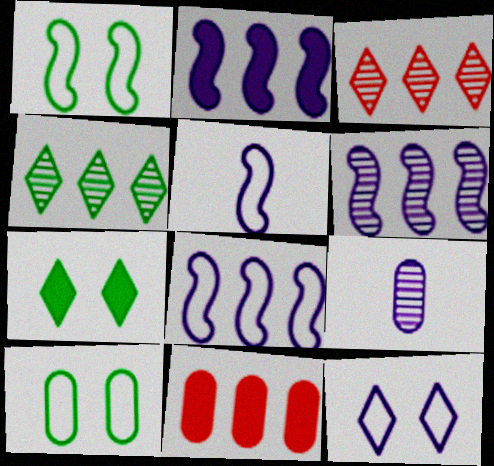[[2, 6, 8], 
[2, 9, 12], 
[4, 8, 11], 
[9, 10, 11]]